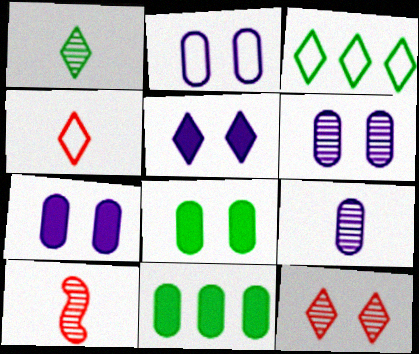[[1, 9, 10], 
[2, 6, 7], 
[3, 7, 10]]